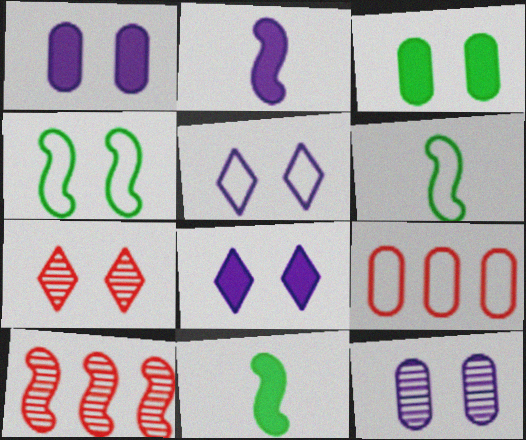[[1, 4, 7], 
[2, 4, 10], 
[5, 6, 9]]